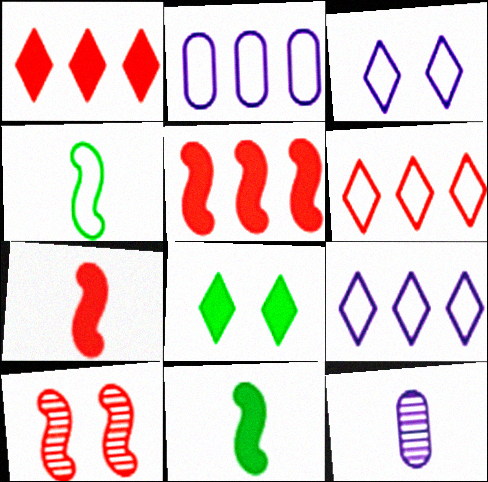[]